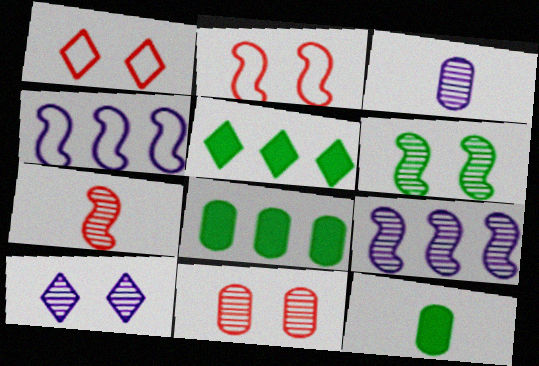[[1, 9, 12], 
[2, 3, 5], 
[3, 9, 10], 
[6, 7, 9], 
[6, 10, 11]]